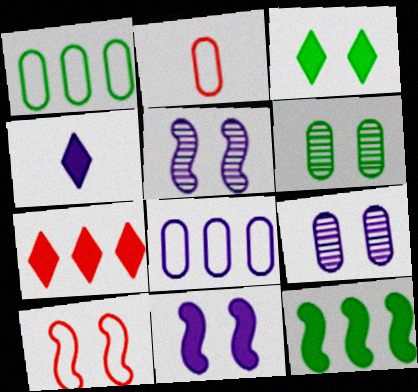[[3, 4, 7], 
[3, 9, 10], 
[4, 5, 8]]